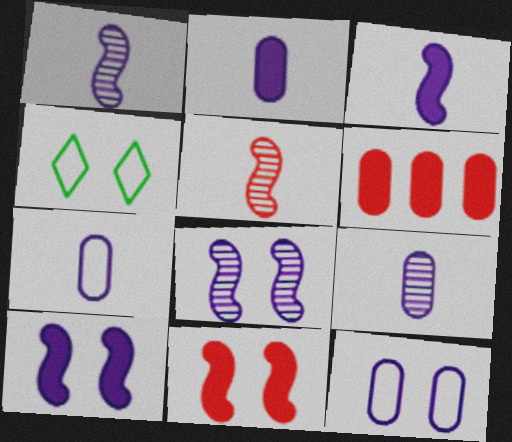[[1, 4, 6], 
[2, 7, 9]]